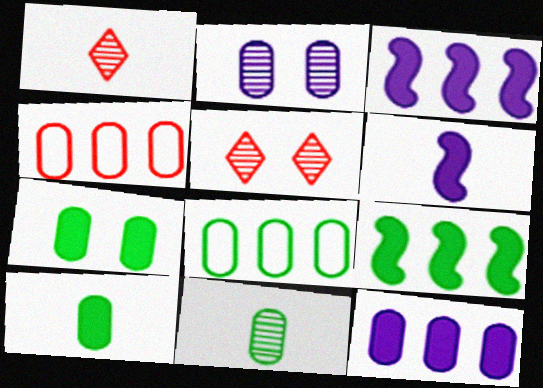[[2, 4, 10], 
[5, 6, 8], 
[7, 8, 11]]